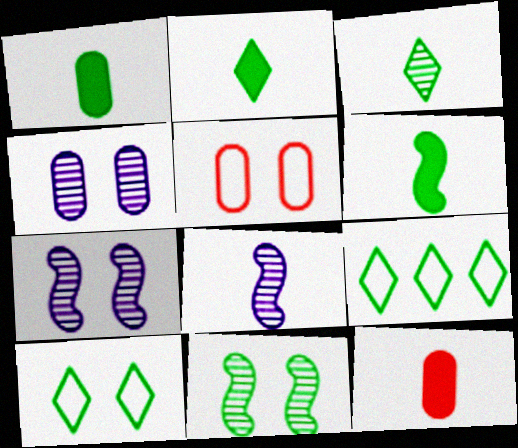[[1, 2, 6], 
[1, 9, 11], 
[7, 9, 12]]